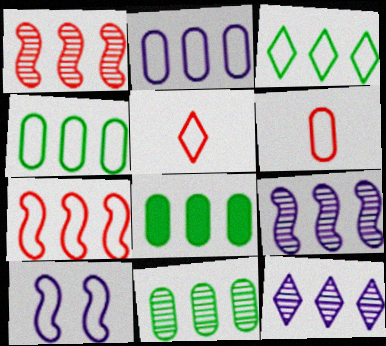[[1, 11, 12], 
[2, 3, 7], 
[3, 6, 10], 
[4, 5, 10], 
[4, 8, 11], 
[7, 8, 12]]